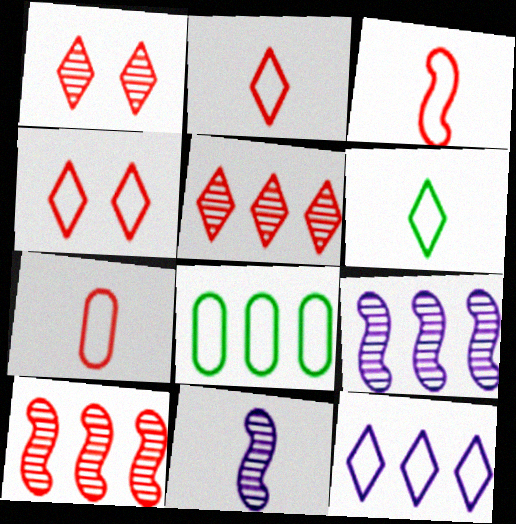[[2, 3, 7], 
[4, 6, 12]]